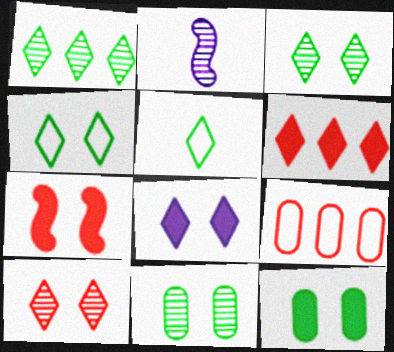[[4, 8, 10], 
[7, 8, 12]]